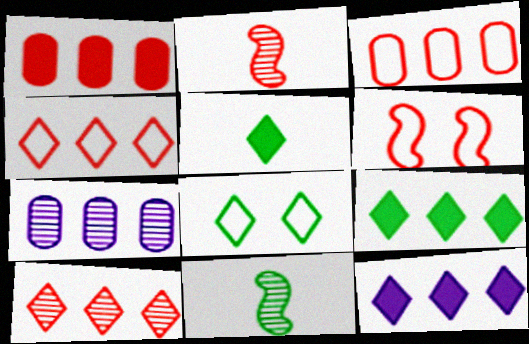[[5, 6, 7]]